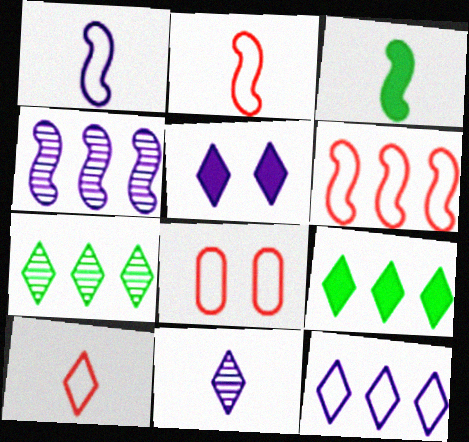[[5, 7, 10], 
[5, 11, 12], 
[6, 8, 10]]